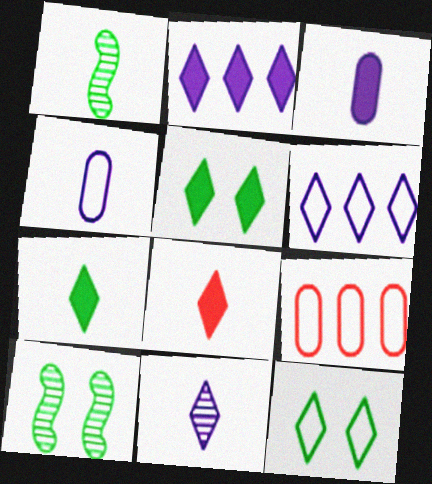[[1, 4, 8], 
[2, 5, 8]]